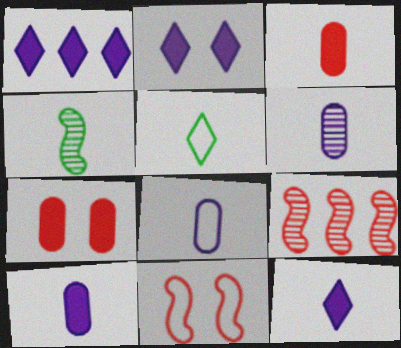[[1, 2, 12], 
[6, 8, 10]]